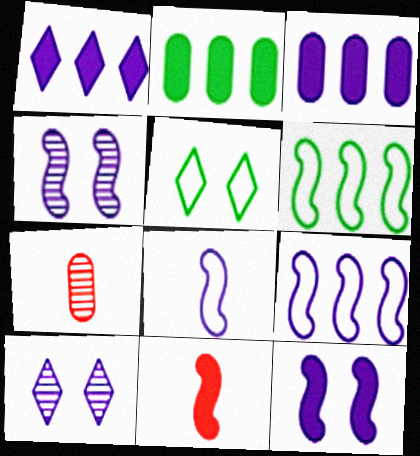[[3, 8, 10], 
[4, 6, 11]]